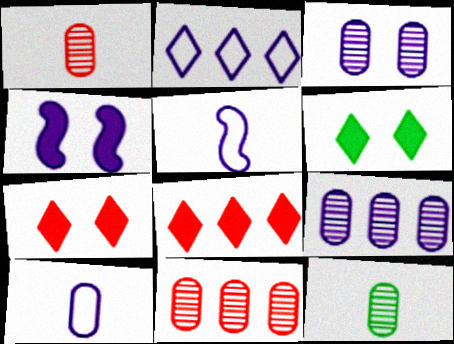[[3, 11, 12], 
[5, 6, 11]]